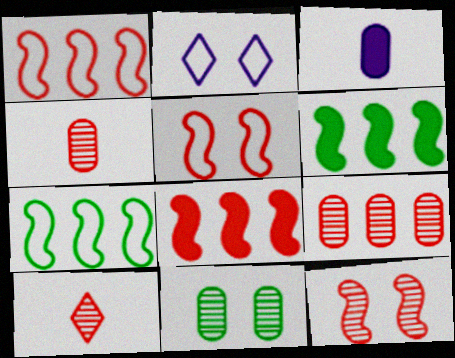[[2, 4, 6], 
[9, 10, 12]]